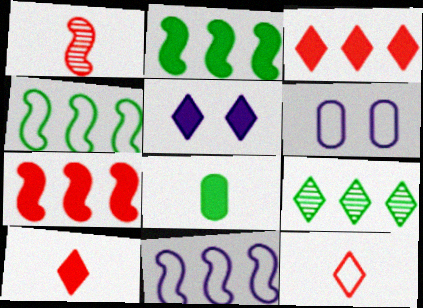[[4, 6, 12], 
[5, 7, 8], 
[5, 9, 12]]